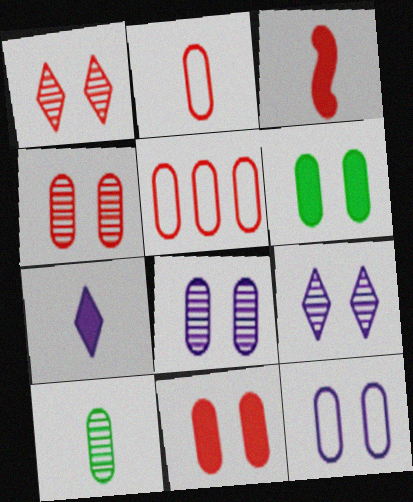[[1, 3, 5], 
[4, 6, 12]]